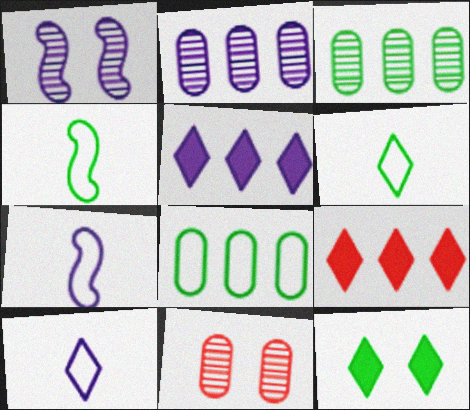[[3, 4, 12], 
[4, 5, 11]]